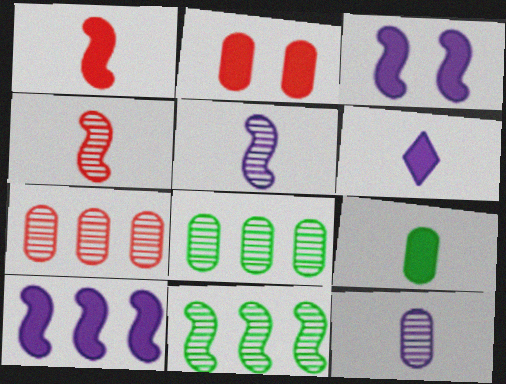[[1, 6, 9]]